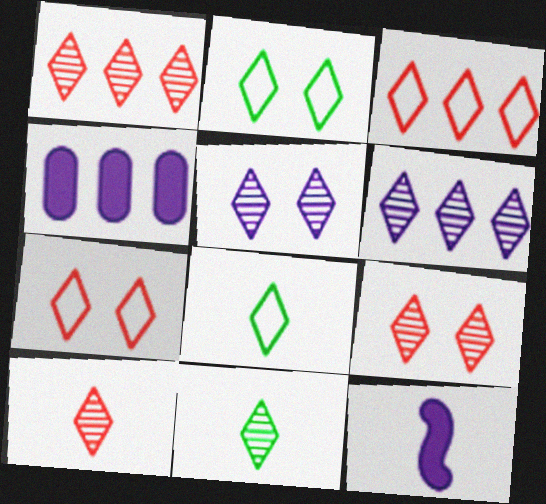[[1, 5, 11], 
[1, 9, 10], 
[6, 9, 11]]